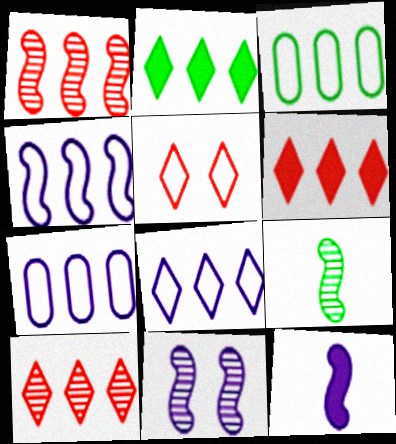[[1, 2, 7], 
[1, 9, 11], 
[2, 8, 10], 
[4, 7, 8], 
[4, 11, 12]]